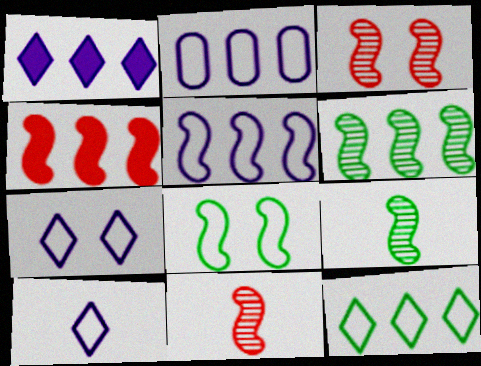[[4, 5, 6]]